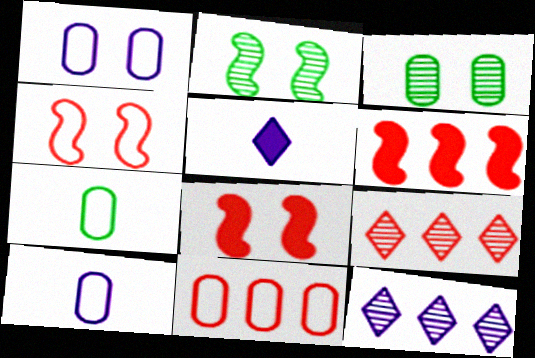[[1, 7, 11], 
[2, 5, 11], 
[6, 9, 11], 
[7, 8, 12]]